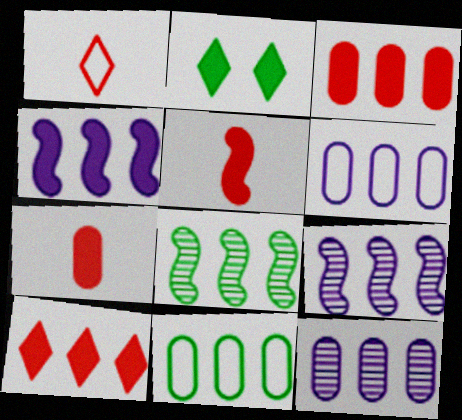[[2, 4, 7], 
[3, 11, 12], 
[6, 8, 10], 
[9, 10, 11]]